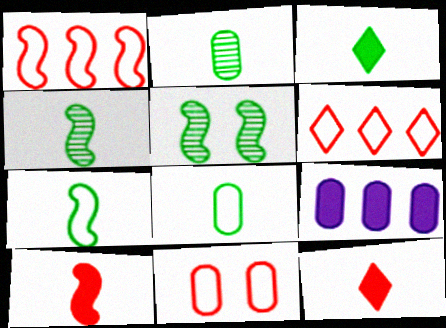[[2, 3, 7], 
[2, 9, 11], 
[3, 4, 8]]